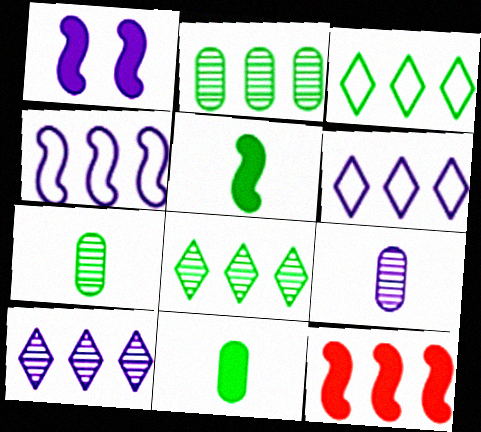[[1, 5, 12], 
[1, 6, 9], 
[2, 6, 12]]